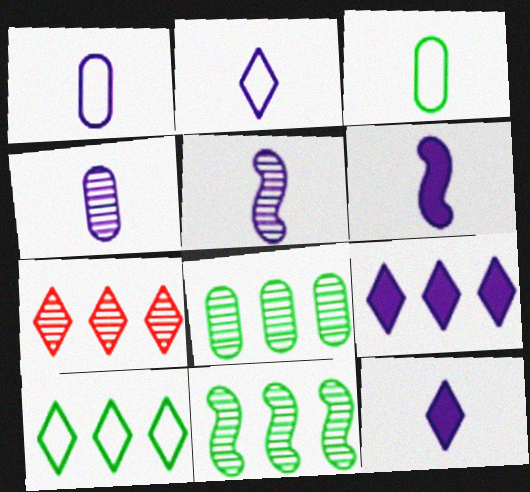[[1, 5, 12], 
[2, 4, 6], 
[7, 9, 10]]